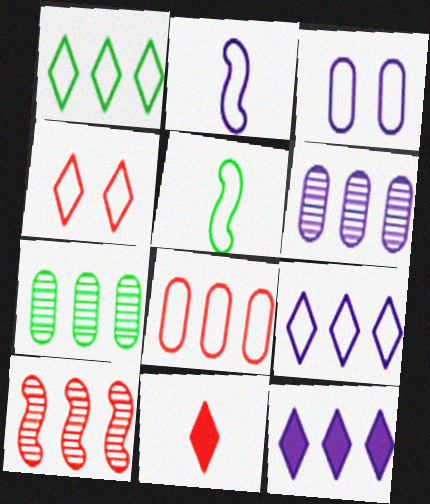[[2, 3, 9]]